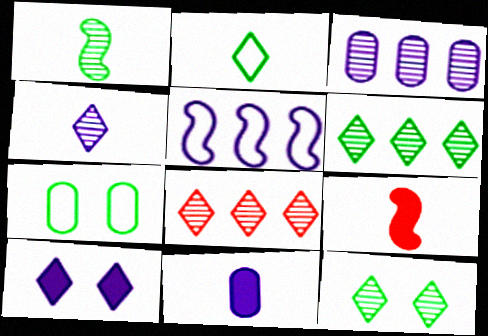[[2, 8, 10], 
[4, 8, 12]]